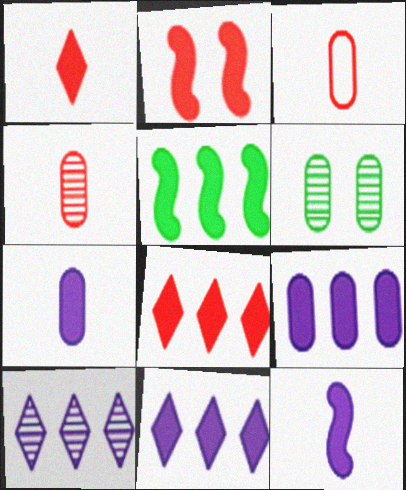[[2, 5, 12], 
[3, 6, 9], 
[5, 8, 9]]